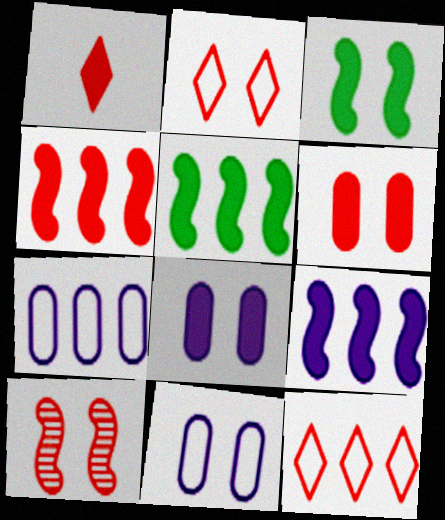[[1, 4, 6], 
[1, 5, 8], 
[2, 6, 10], 
[4, 5, 9]]